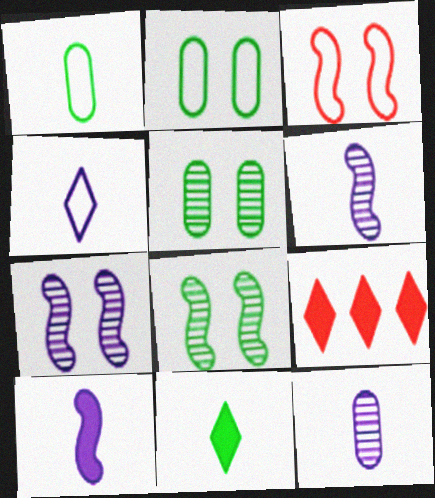[[1, 7, 9], 
[2, 6, 9], 
[4, 10, 12]]